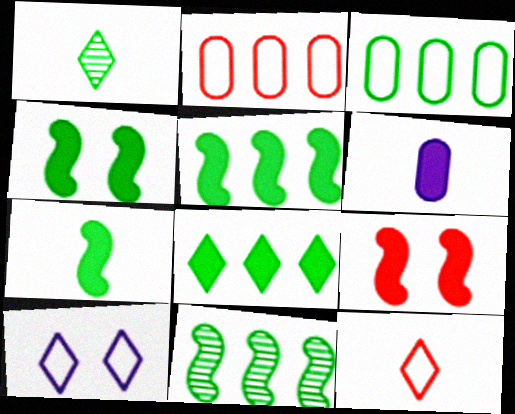[[1, 3, 4], 
[3, 8, 11], 
[4, 5, 7], 
[6, 8, 9]]